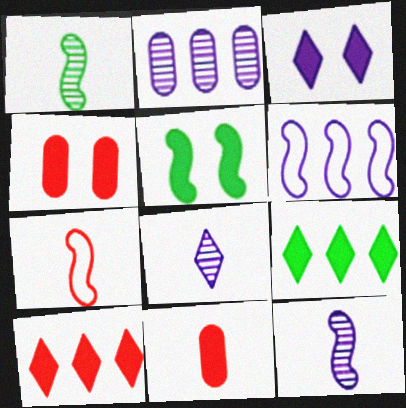[[3, 4, 5]]